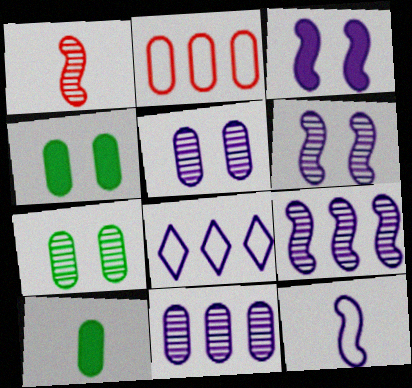[[1, 4, 8], 
[2, 5, 10], 
[3, 9, 12]]